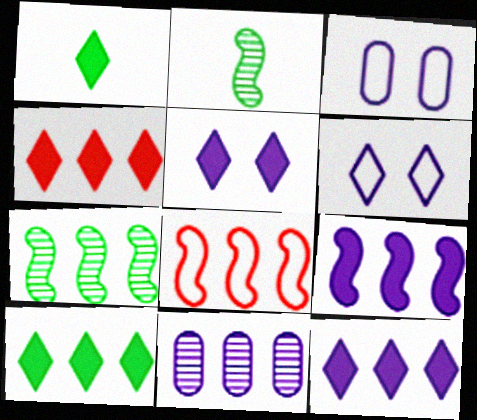[[1, 4, 5], 
[2, 3, 4], 
[4, 10, 12], 
[7, 8, 9], 
[8, 10, 11]]